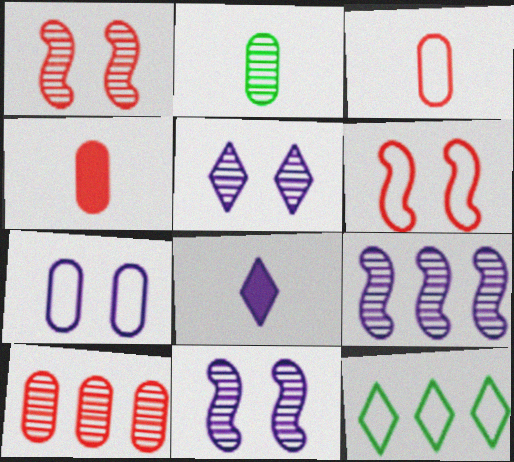[[4, 11, 12], 
[7, 8, 9]]